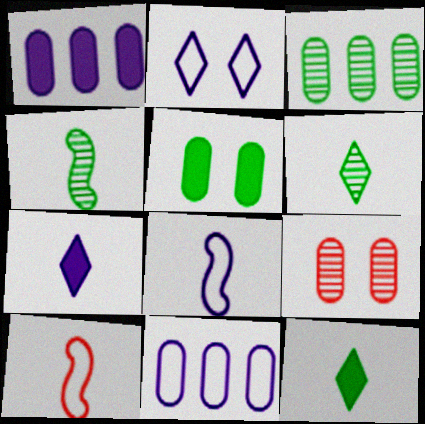[[2, 8, 11]]